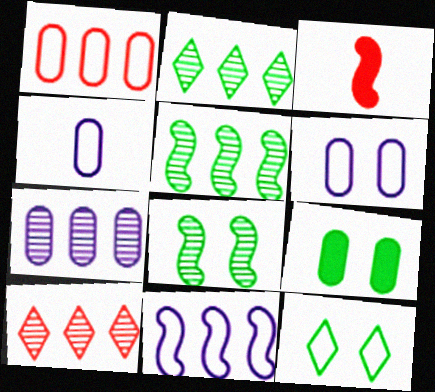[[2, 3, 6], 
[3, 7, 12], 
[3, 8, 11], 
[5, 7, 10], 
[8, 9, 12]]